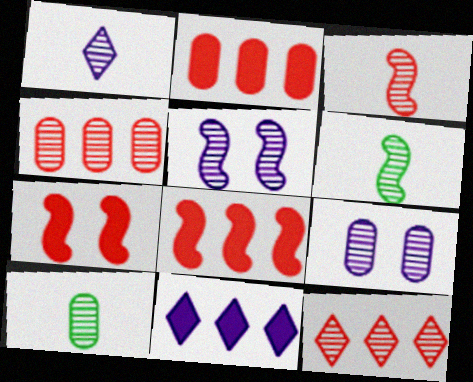[[1, 3, 10], 
[4, 9, 10], 
[5, 10, 12], 
[6, 9, 12]]